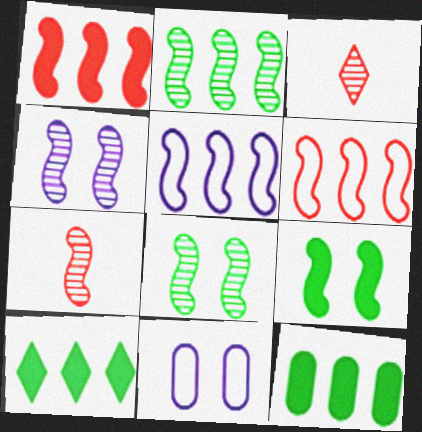[[1, 2, 5], 
[2, 4, 7], 
[5, 7, 9], 
[7, 10, 11]]